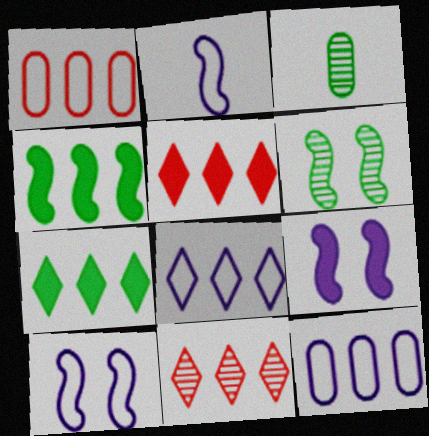[[3, 5, 10], 
[4, 11, 12], 
[7, 8, 11]]